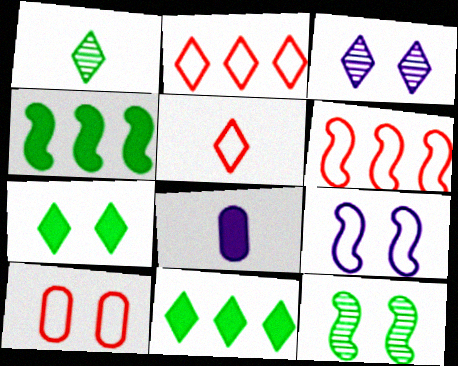[[2, 8, 12], 
[3, 5, 11], 
[5, 6, 10]]